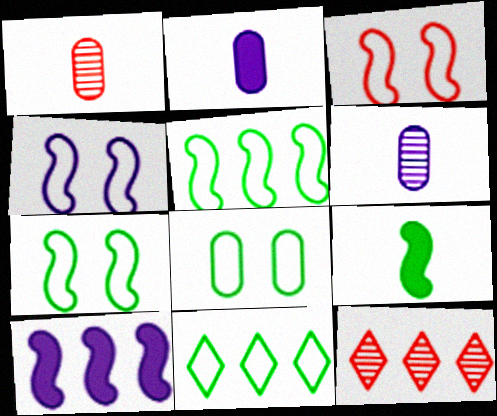[[2, 7, 12], 
[3, 4, 7]]